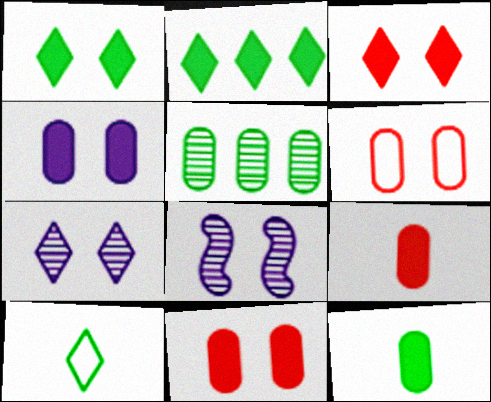[[1, 6, 8]]